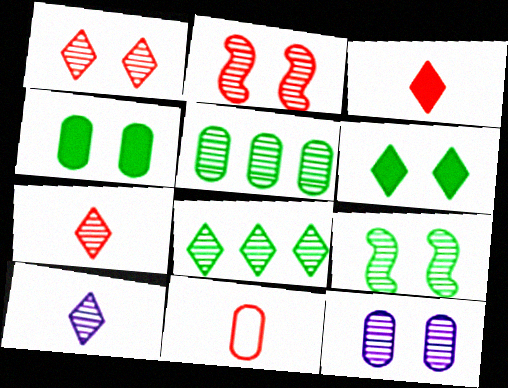[[1, 8, 10], 
[1, 9, 12], 
[2, 5, 10]]